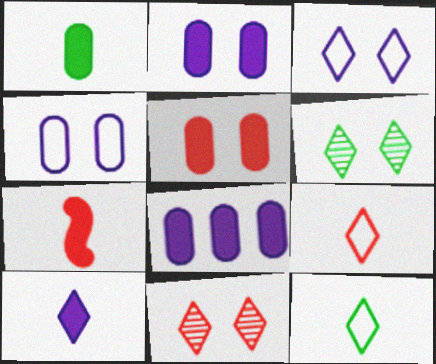[[1, 5, 8], 
[1, 7, 10]]